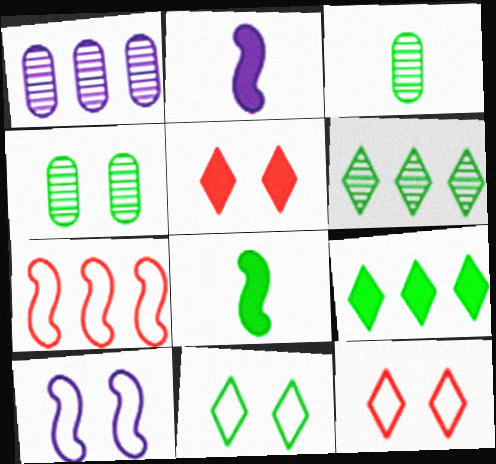[[1, 7, 9], 
[1, 8, 12], 
[4, 5, 10]]